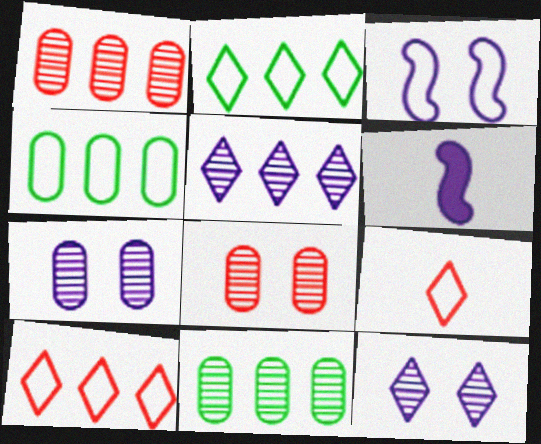[[2, 6, 8], 
[3, 4, 9]]